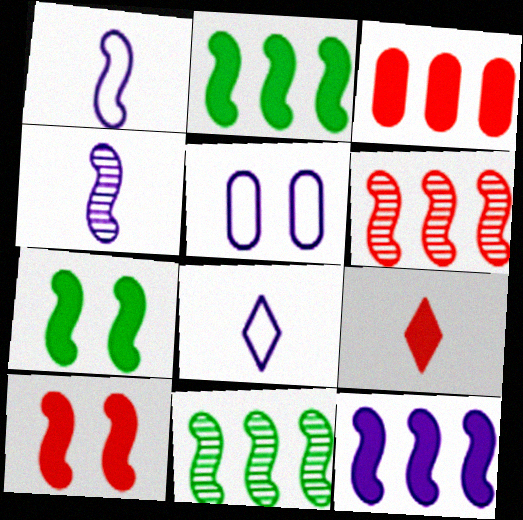[[1, 6, 7], 
[1, 10, 11], 
[3, 9, 10], 
[5, 9, 11]]